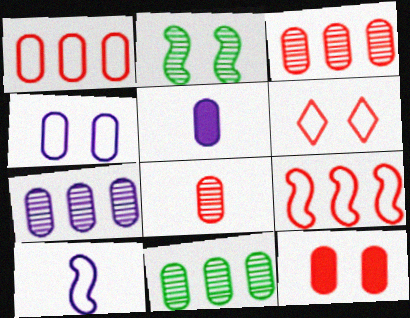[[1, 8, 12], 
[3, 7, 11], 
[4, 5, 7]]